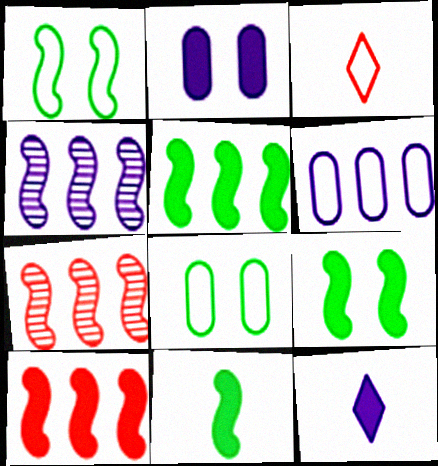[[1, 3, 6], 
[5, 9, 11], 
[7, 8, 12]]